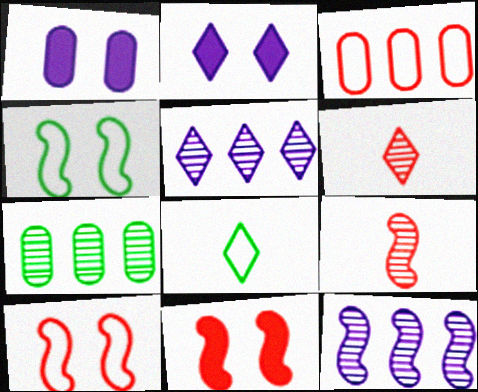[[3, 6, 11]]